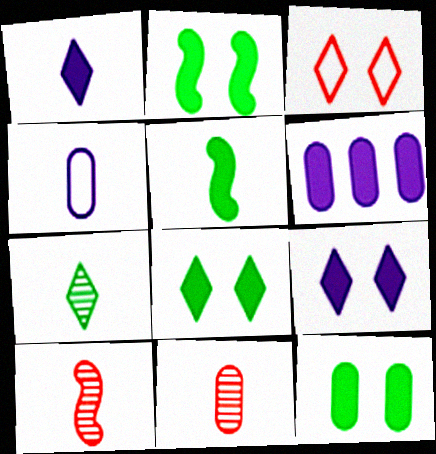[[2, 8, 12]]